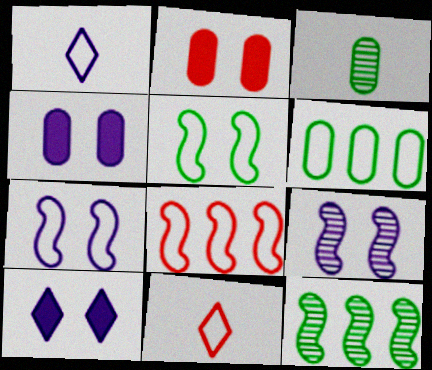[[1, 2, 12], 
[3, 8, 10], 
[4, 11, 12], 
[6, 7, 11]]